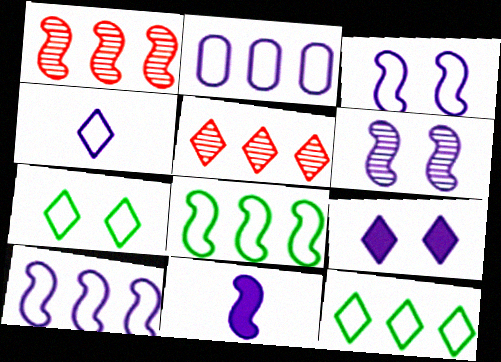[[2, 3, 4], 
[6, 10, 11]]